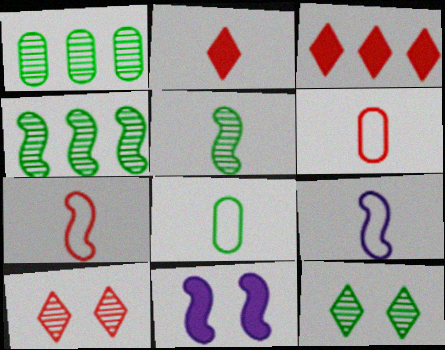[[1, 5, 12], 
[4, 7, 11]]